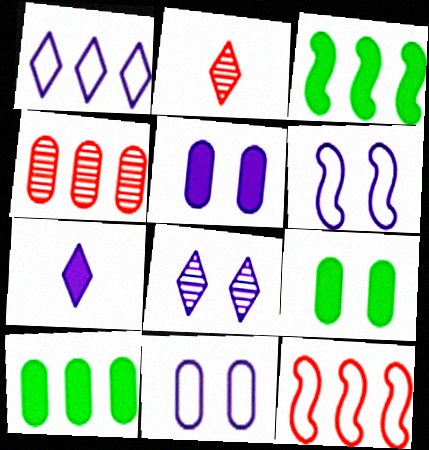[[1, 3, 4], 
[1, 7, 8], 
[2, 3, 11], 
[2, 6, 10], 
[5, 6, 8]]